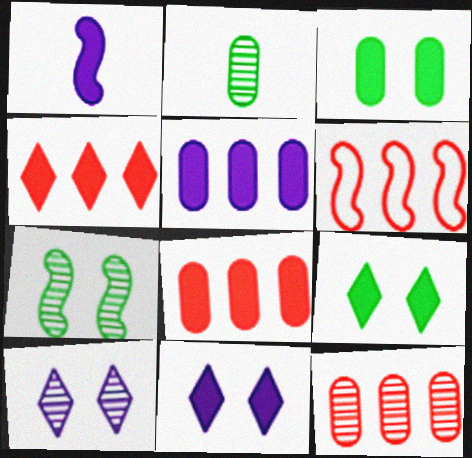[[1, 3, 4], 
[1, 5, 11], 
[1, 6, 7], 
[1, 8, 9], 
[2, 6, 11], 
[4, 6, 12]]